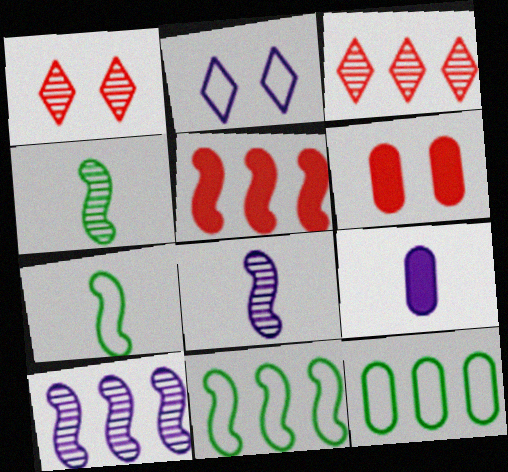[[1, 9, 11], 
[2, 9, 10], 
[5, 10, 11]]